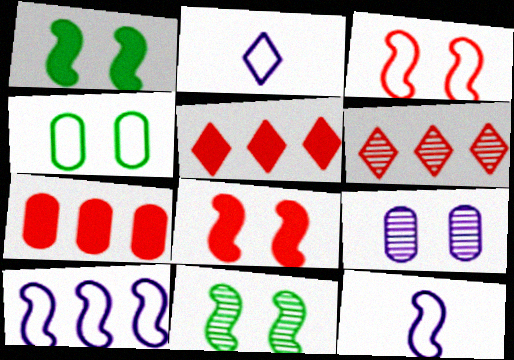[[2, 7, 11]]